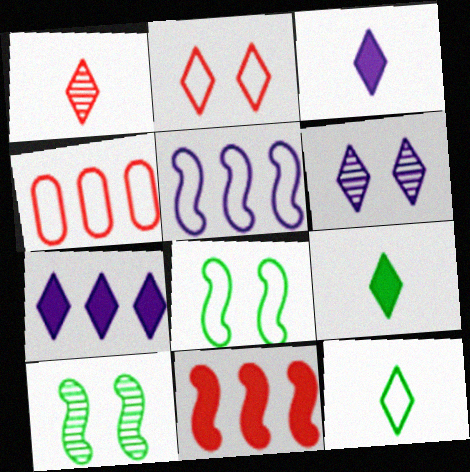[[1, 3, 12], 
[3, 4, 10]]